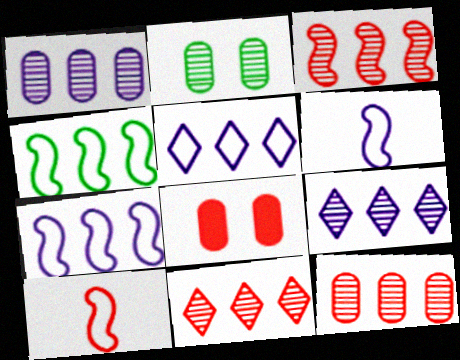[[3, 11, 12], 
[8, 10, 11]]